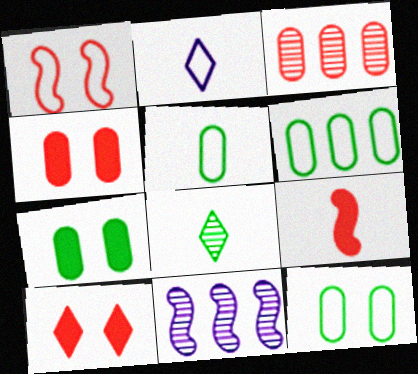[[1, 2, 6], 
[5, 6, 12], 
[5, 10, 11]]